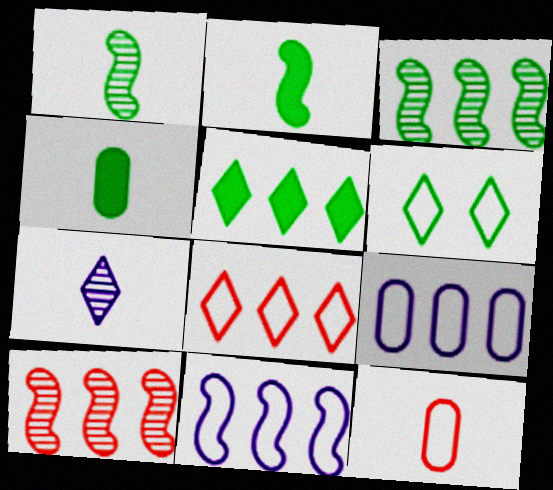[[2, 7, 12], 
[3, 4, 6], 
[5, 9, 10], 
[6, 11, 12]]